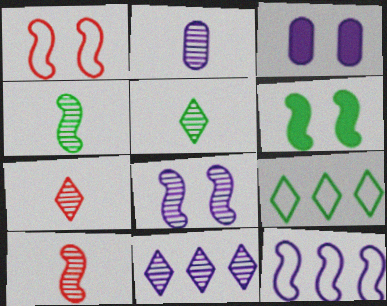[[1, 6, 8], 
[2, 4, 7], 
[2, 5, 10], 
[2, 8, 11], 
[3, 9, 10], 
[6, 10, 12]]